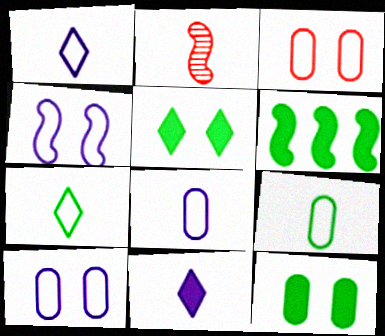[[2, 4, 6], 
[2, 9, 11]]